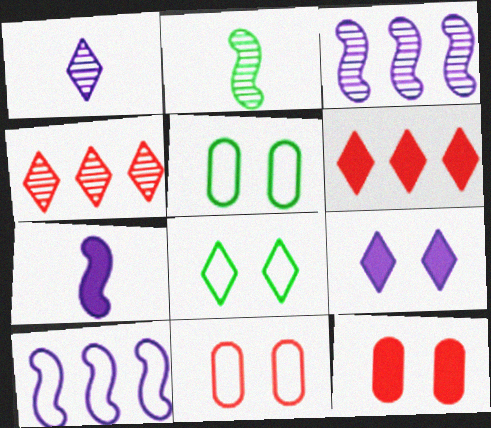[[1, 6, 8], 
[4, 5, 7]]